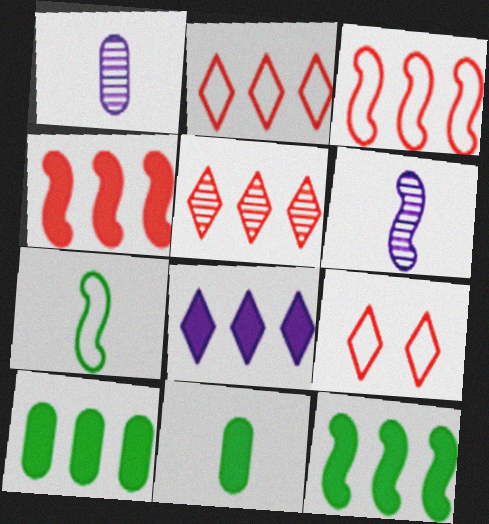[[1, 9, 12], 
[4, 8, 10], 
[6, 9, 10]]